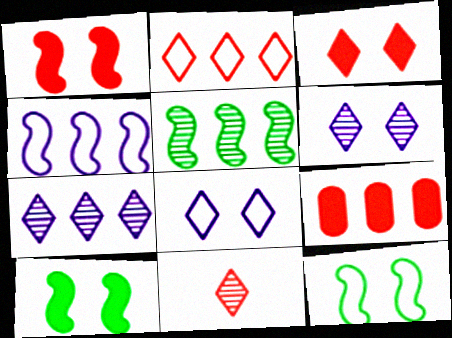[[2, 3, 11]]